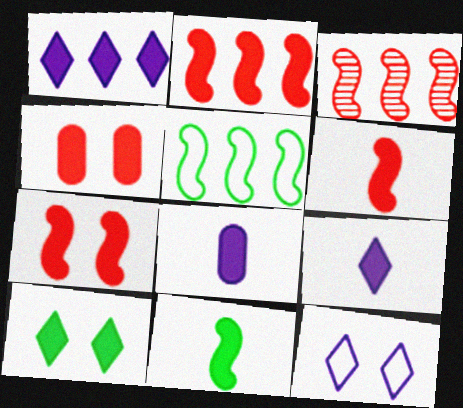[[1, 4, 11], 
[2, 6, 7], 
[2, 8, 10]]